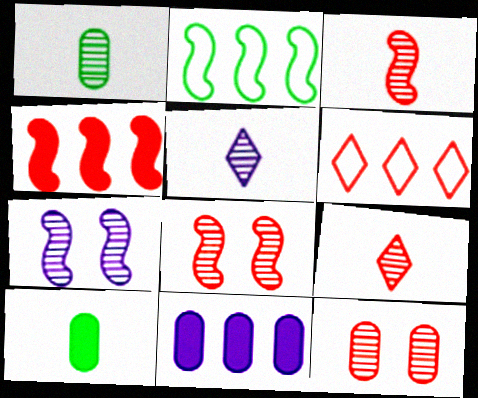[[1, 3, 5], 
[6, 7, 10]]